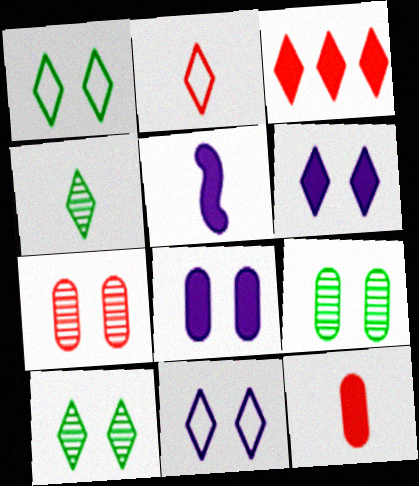[[3, 4, 11]]